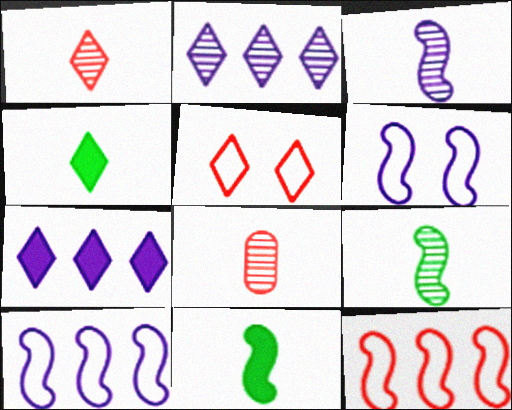[[2, 4, 5]]